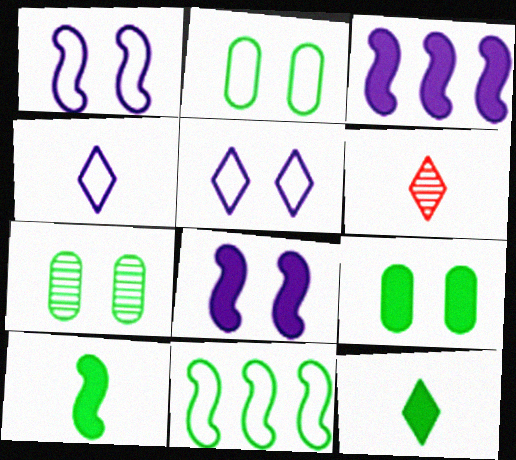[[2, 3, 6], 
[2, 7, 9], 
[4, 6, 12], 
[7, 11, 12]]